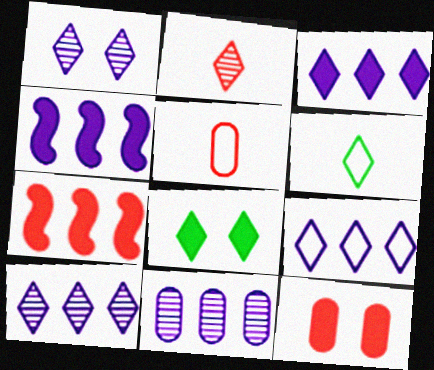[[2, 8, 9], 
[3, 9, 10], 
[4, 9, 11]]